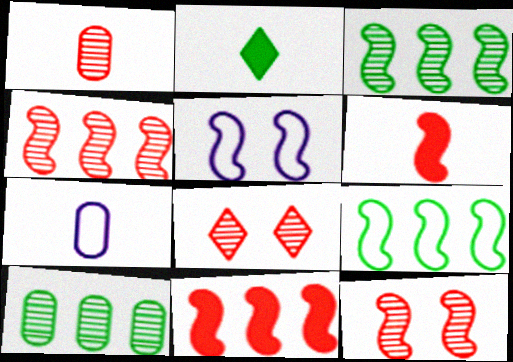[[1, 4, 8], 
[3, 5, 6]]